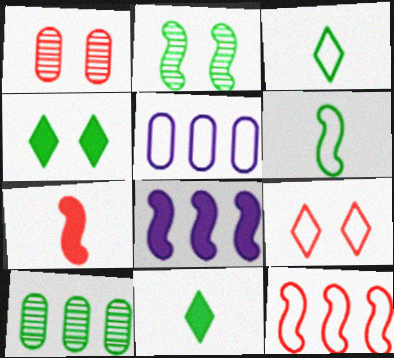[[1, 3, 8], 
[4, 6, 10], 
[5, 6, 9]]